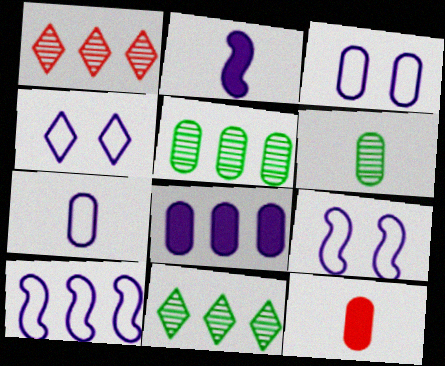[[3, 4, 9], 
[3, 5, 12], 
[4, 7, 10], 
[6, 7, 12], 
[9, 11, 12]]